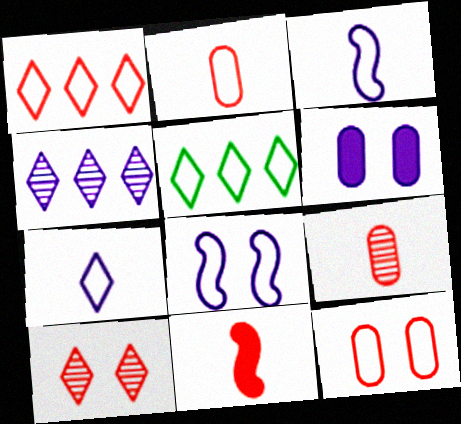[[2, 5, 8], 
[3, 4, 6], 
[3, 5, 12]]